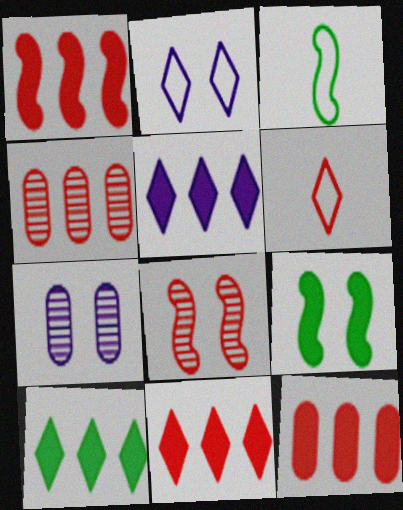[[1, 11, 12], 
[3, 7, 11], 
[5, 10, 11], 
[6, 8, 12]]